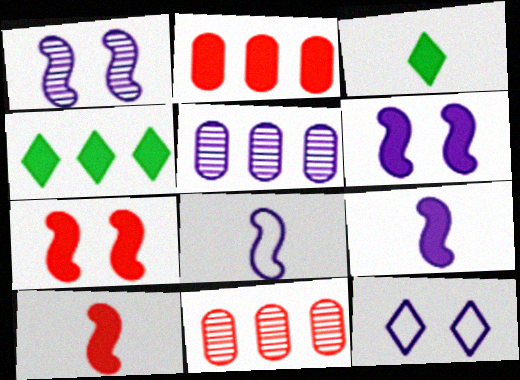[[2, 3, 6], 
[5, 9, 12]]